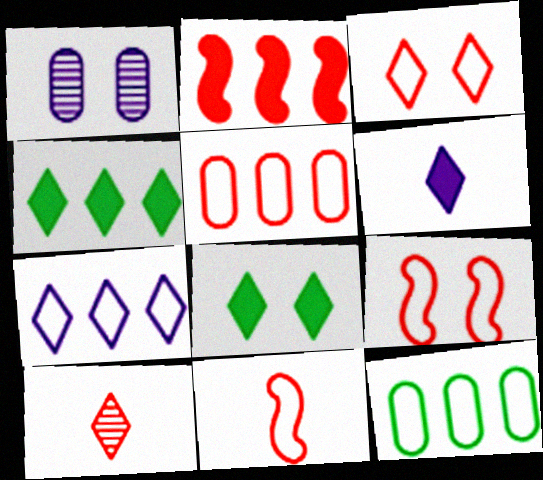[[1, 4, 11], 
[1, 8, 9], 
[3, 5, 11], 
[7, 8, 10]]